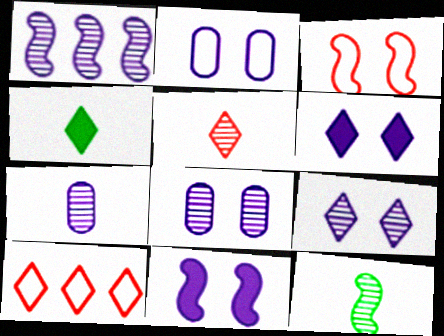[[1, 7, 9], 
[2, 9, 11], 
[4, 9, 10], 
[5, 7, 12]]